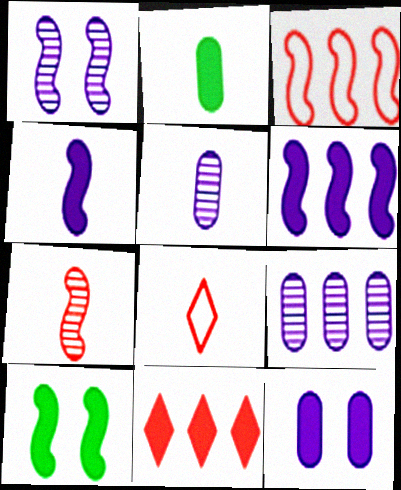[[8, 9, 10]]